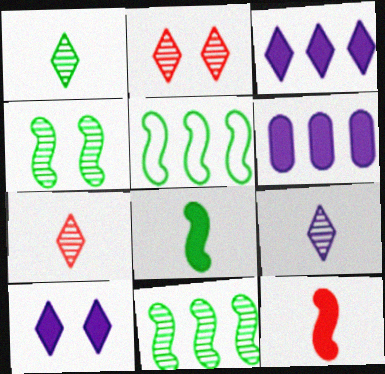[[1, 7, 9], 
[4, 5, 8]]